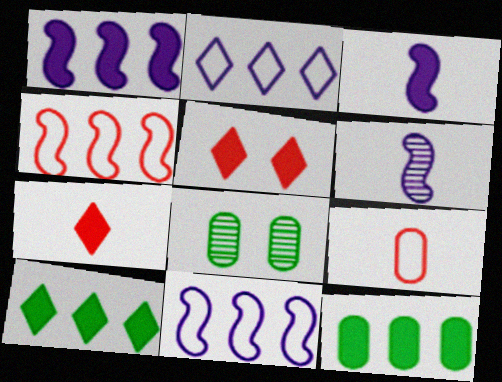[[3, 5, 12], 
[7, 8, 11]]